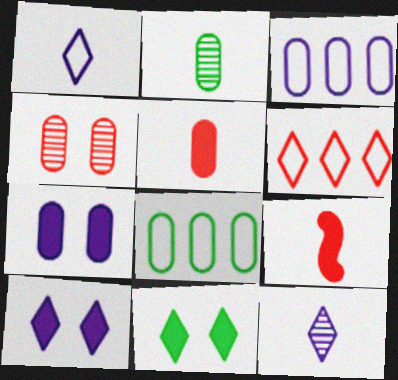[[1, 2, 9], 
[4, 6, 9], 
[6, 11, 12]]